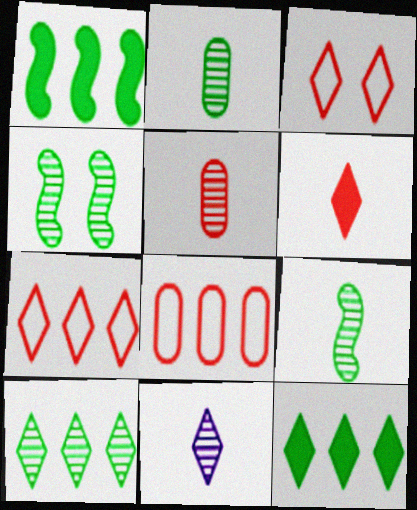[[2, 4, 10], 
[3, 11, 12], 
[5, 9, 11]]